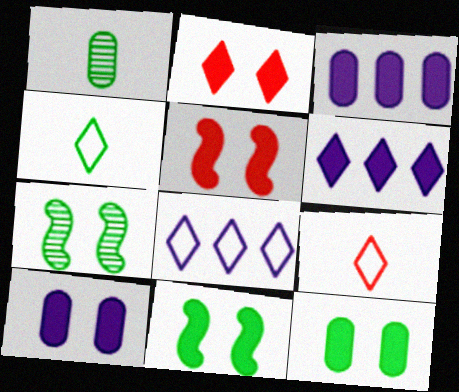[[1, 5, 8], 
[2, 10, 11], 
[3, 7, 9]]